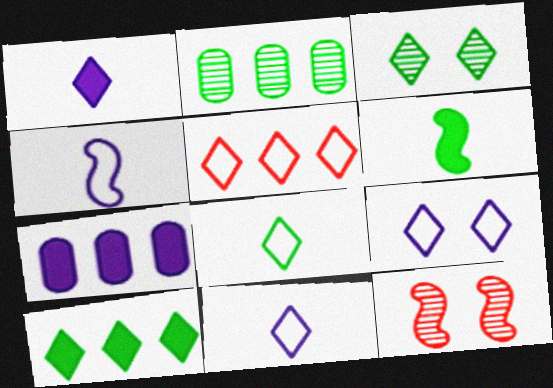[[1, 3, 5], 
[3, 8, 10], 
[5, 8, 9], 
[7, 8, 12]]